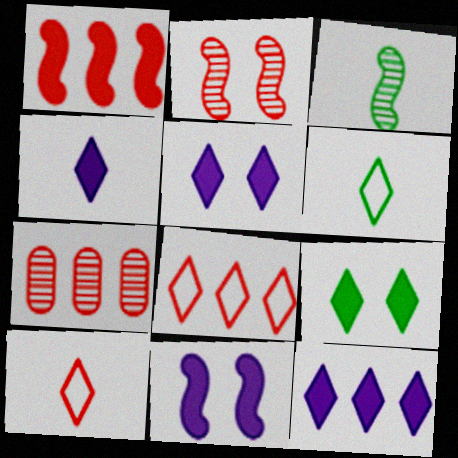[[1, 7, 8], 
[4, 5, 12], 
[6, 7, 11]]